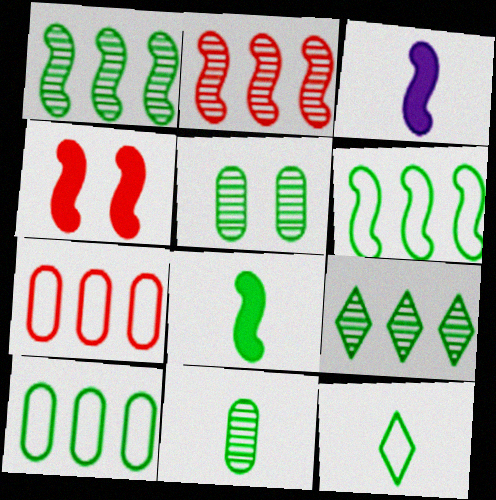[[8, 11, 12]]